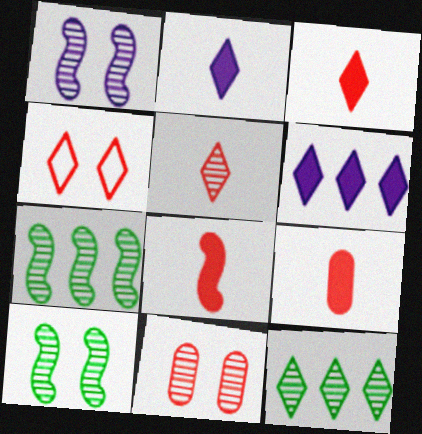[[2, 4, 12], 
[3, 8, 9]]